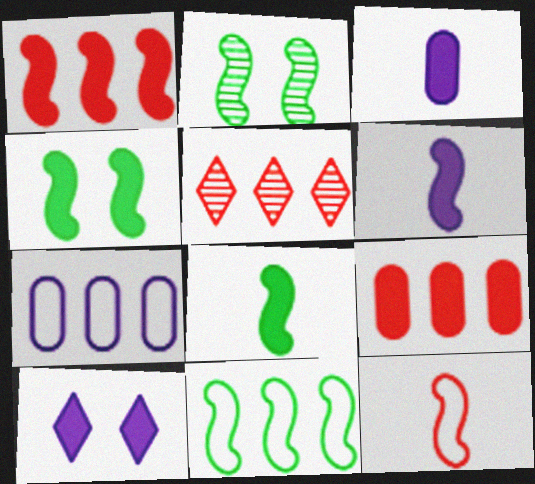[[1, 4, 6], 
[2, 8, 11], 
[8, 9, 10]]